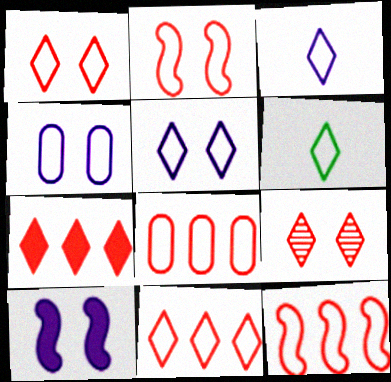[[4, 6, 12], 
[5, 6, 11], 
[8, 11, 12]]